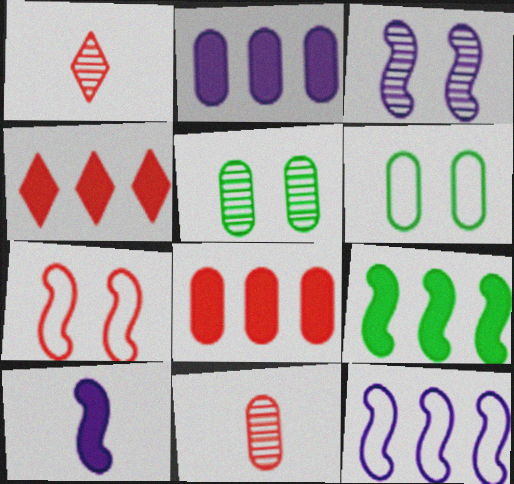[[1, 7, 8], 
[2, 4, 9], 
[2, 6, 11], 
[3, 10, 12], 
[4, 7, 11]]